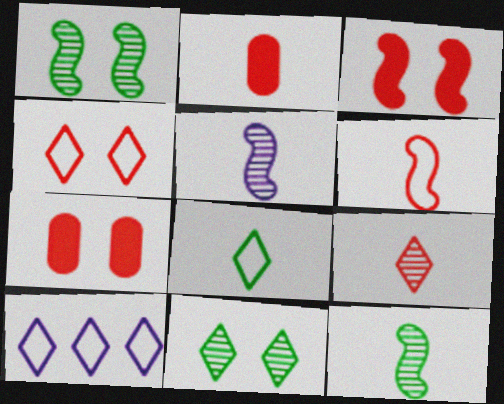[[1, 2, 10], 
[2, 5, 8], 
[2, 6, 9], 
[4, 8, 10], 
[7, 10, 12]]